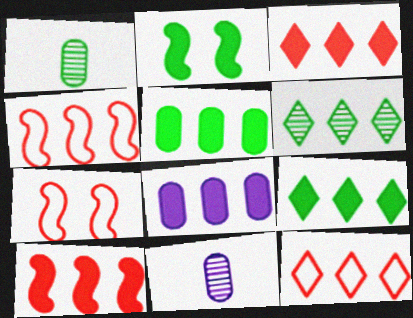[[2, 11, 12], 
[4, 6, 8], 
[7, 9, 11], 
[8, 9, 10]]